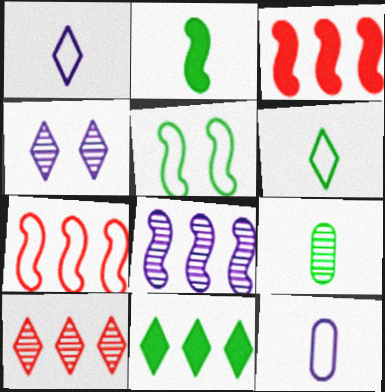[[2, 6, 9], 
[5, 9, 11]]